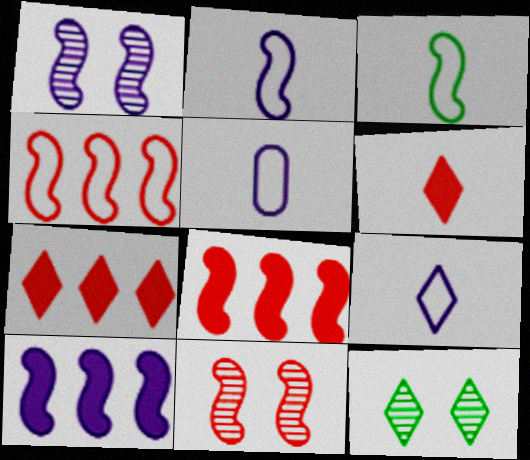[[1, 2, 10], 
[1, 3, 8], 
[2, 5, 9], 
[3, 10, 11], 
[5, 8, 12], 
[7, 9, 12]]